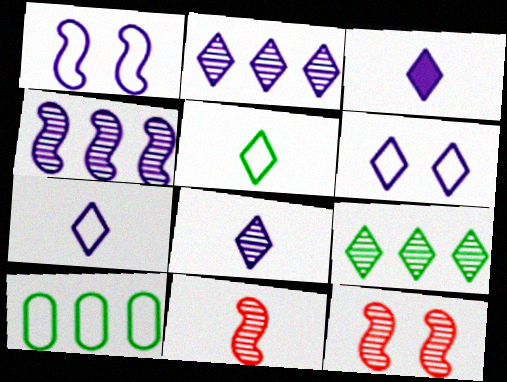[[2, 3, 6], 
[3, 7, 8], 
[3, 10, 12]]